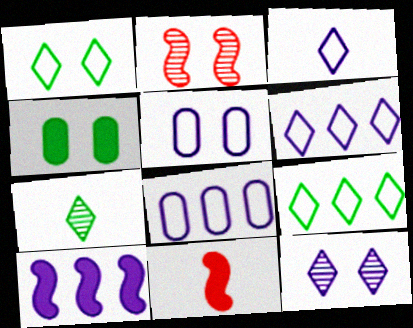[]